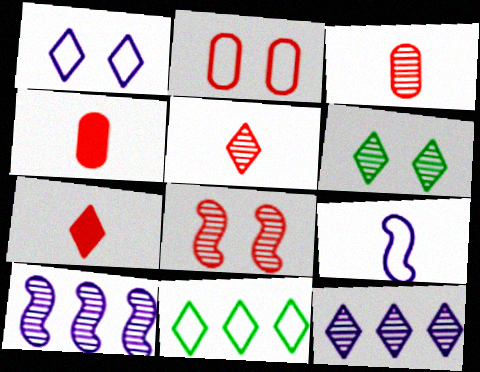[[2, 9, 11], 
[3, 6, 10], 
[5, 6, 12]]